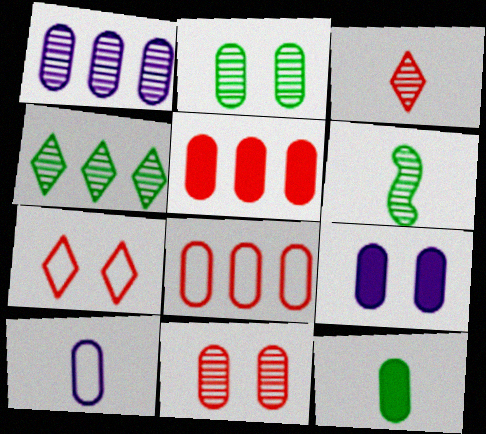[[1, 9, 10], 
[2, 4, 6], 
[2, 5, 10], 
[5, 9, 12]]